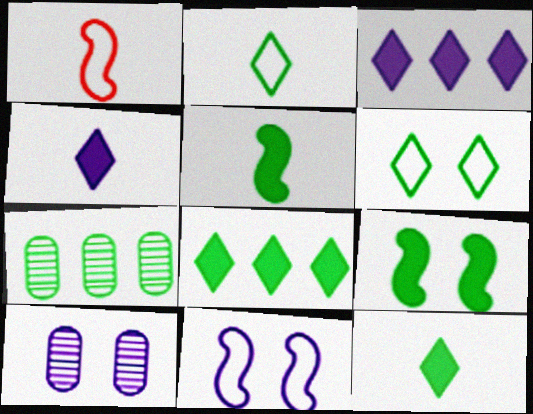[[1, 8, 10], 
[2, 7, 9], 
[5, 6, 7]]